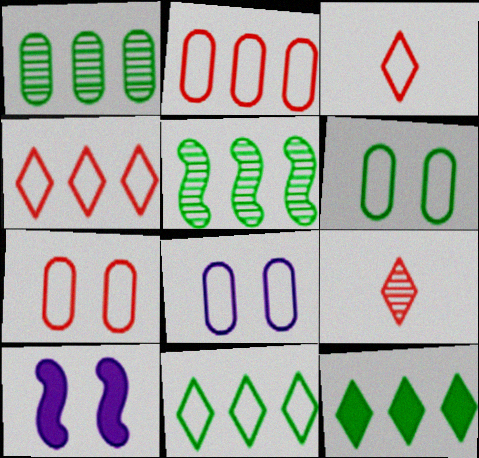[[1, 3, 10], 
[6, 7, 8]]